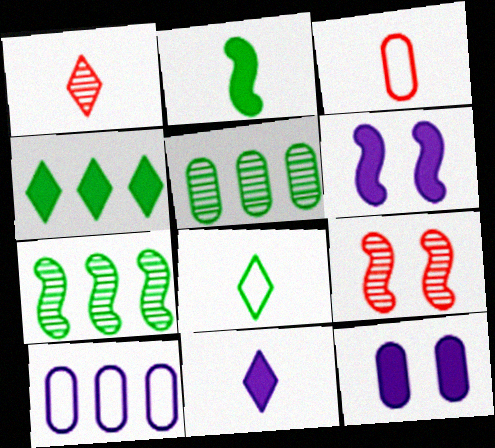[[1, 8, 11], 
[3, 5, 12]]